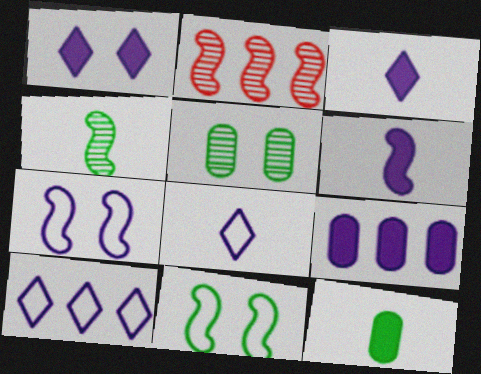[[1, 6, 9], 
[2, 6, 11]]